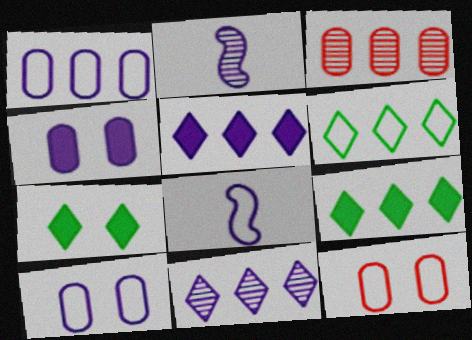[[2, 5, 10], 
[2, 9, 12], 
[3, 7, 8], 
[4, 8, 11], 
[6, 8, 12]]